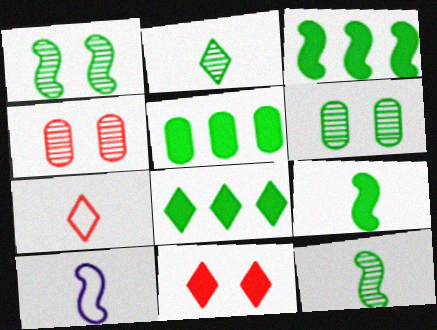[[3, 5, 8], 
[4, 8, 10]]